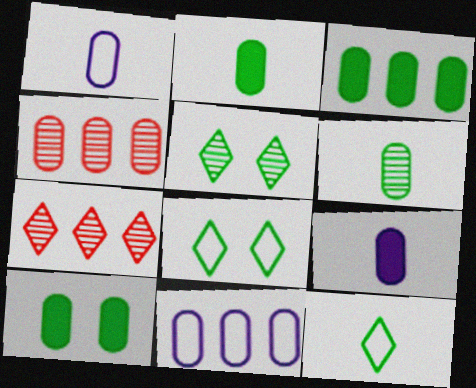[[1, 4, 10], 
[2, 3, 10], 
[3, 4, 11]]